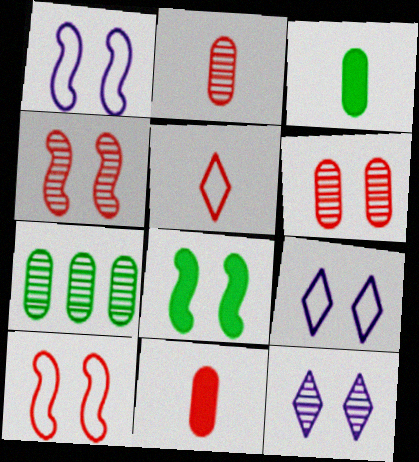[[1, 4, 8], 
[6, 8, 9]]